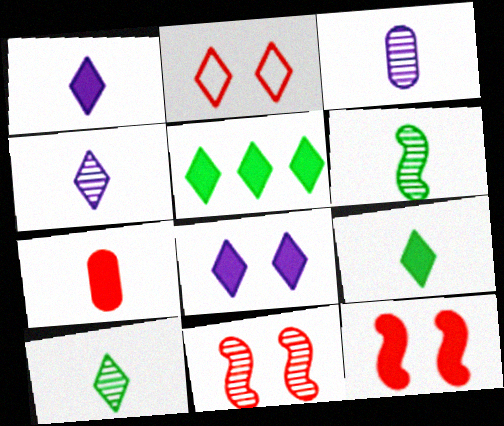[[2, 4, 5]]